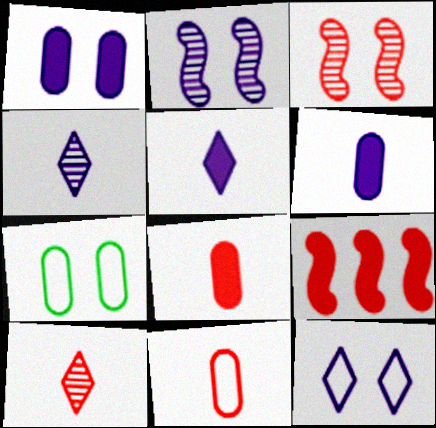[[1, 2, 12], 
[4, 7, 9]]